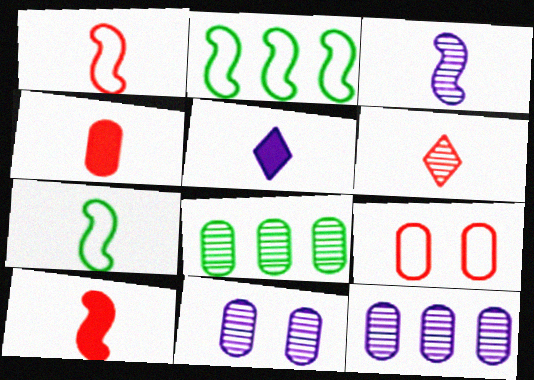[[1, 4, 6], 
[3, 7, 10]]